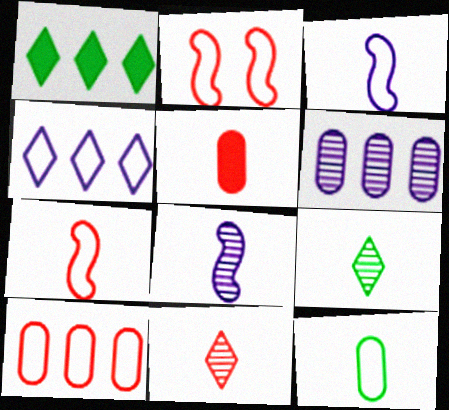[[2, 4, 12], 
[3, 5, 9], 
[5, 7, 11]]